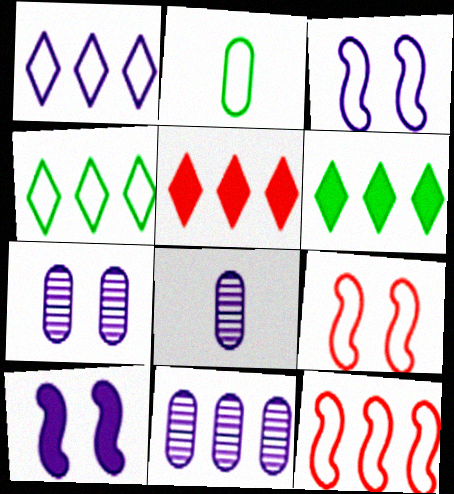[[1, 2, 9], 
[1, 8, 10], 
[6, 8, 9], 
[6, 11, 12], 
[7, 8, 11]]